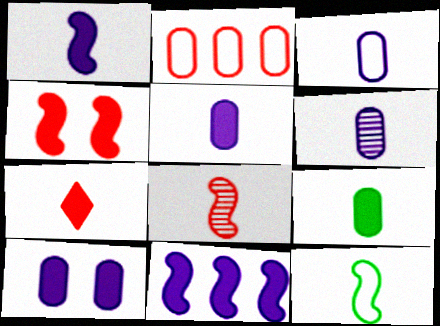[[1, 7, 9], 
[1, 8, 12], 
[3, 5, 6], 
[6, 7, 12]]